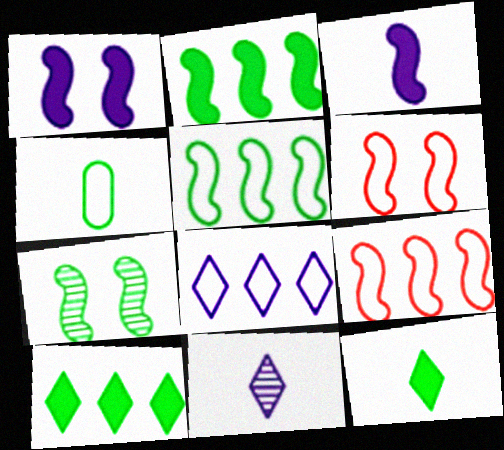[[1, 6, 7], 
[3, 7, 9], 
[4, 6, 8], 
[4, 7, 10]]